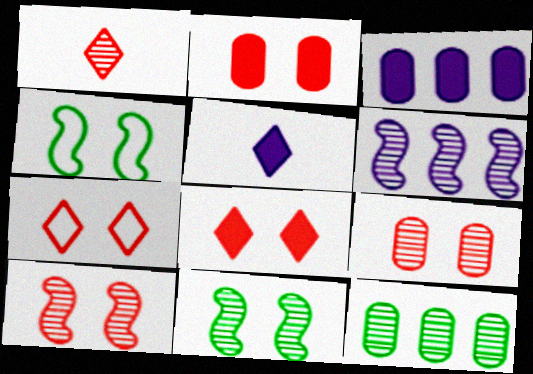[[1, 3, 4], 
[2, 7, 10]]